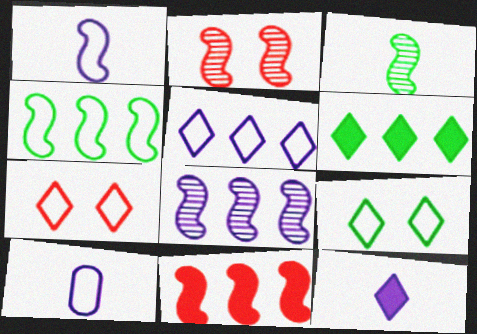[[2, 3, 8], 
[2, 6, 10], 
[4, 7, 10], 
[4, 8, 11]]